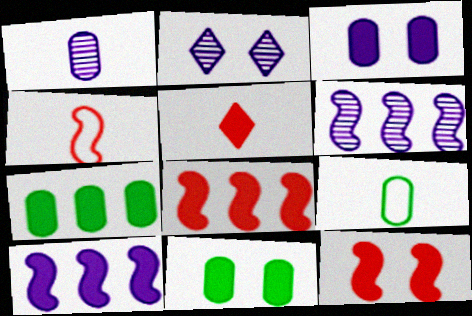[[1, 2, 6], 
[2, 4, 7], 
[2, 8, 9], 
[5, 10, 11]]